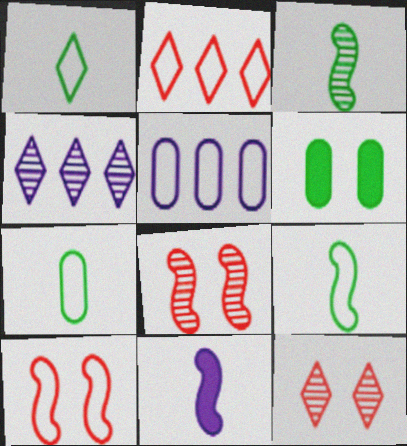[[1, 5, 10], 
[1, 7, 9]]